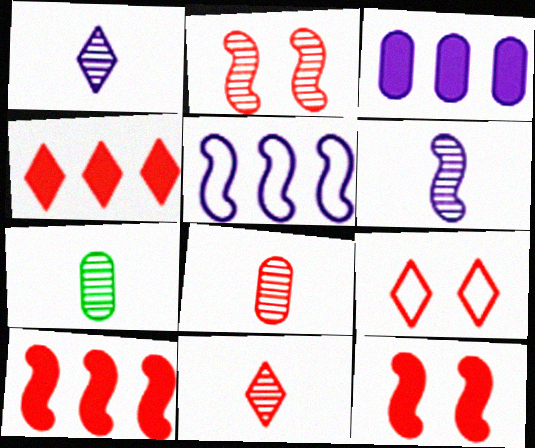[[4, 9, 11], 
[6, 7, 11], 
[8, 9, 10]]